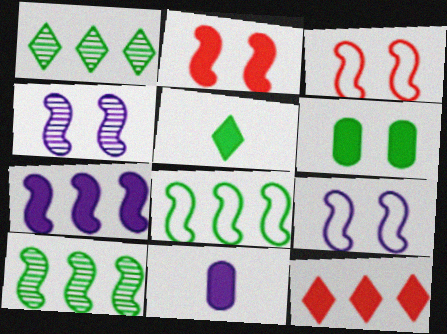[[1, 3, 11]]